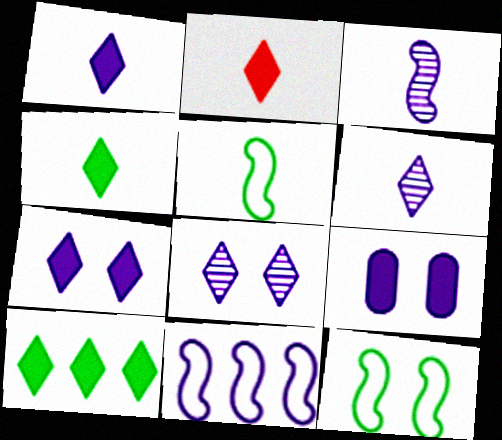[[1, 2, 4], 
[2, 7, 10], 
[6, 9, 11]]